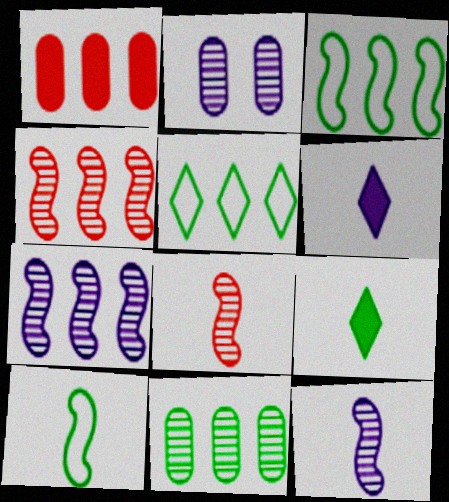[[1, 5, 7]]